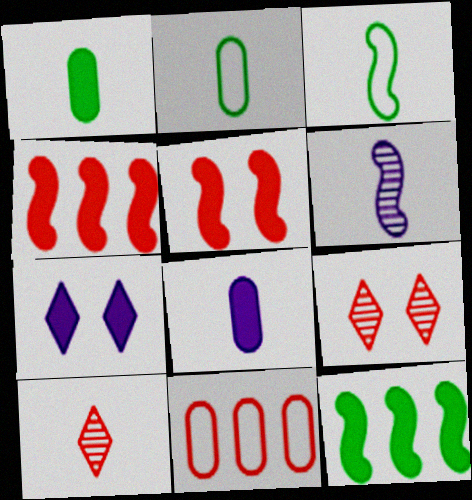[[1, 4, 7], 
[3, 8, 10], 
[5, 10, 11]]